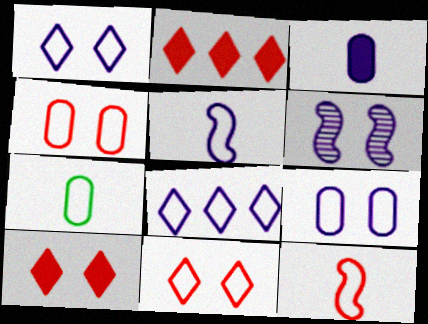[[2, 6, 7], 
[3, 6, 8], 
[5, 8, 9]]